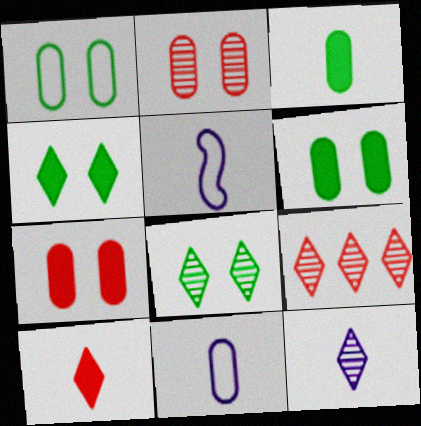[[5, 6, 9], 
[8, 9, 12]]